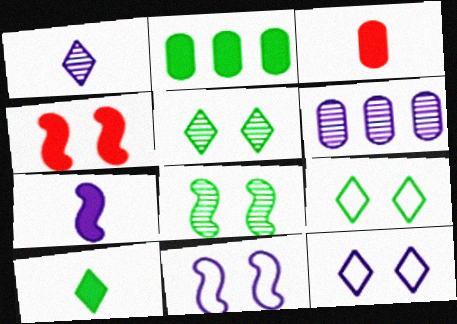[[3, 7, 10], 
[4, 8, 11], 
[6, 7, 12]]